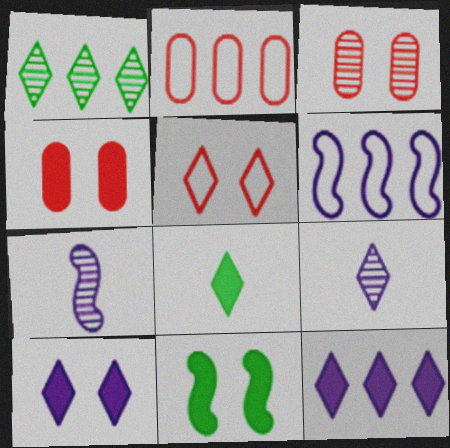[[1, 3, 7], 
[2, 9, 11], 
[3, 6, 8], 
[4, 10, 11]]